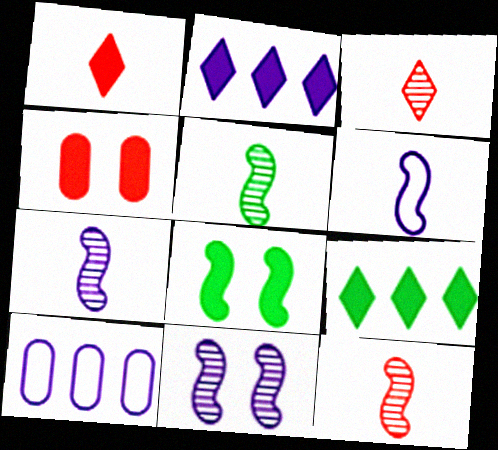[[3, 8, 10], 
[5, 7, 12]]